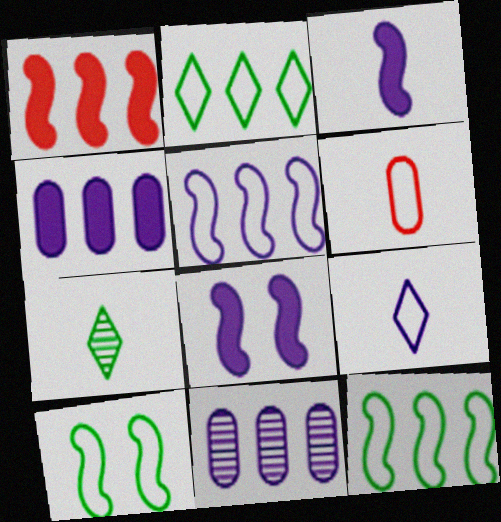[[1, 2, 11], 
[3, 6, 7], 
[8, 9, 11]]